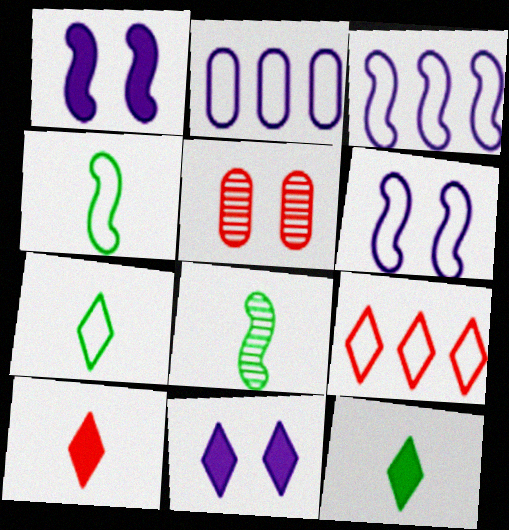[[3, 5, 12]]